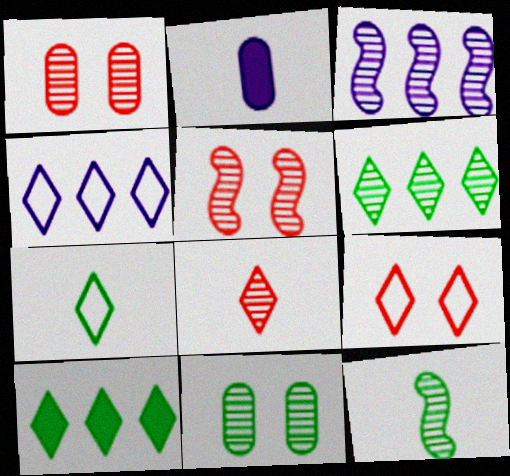[[3, 5, 12], 
[3, 8, 11], 
[4, 7, 9], 
[6, 11, 12]]